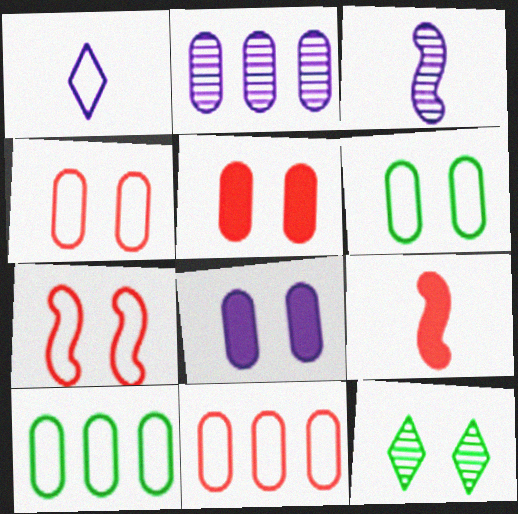[[1, 7, 10], 
[7, 8, 12]]